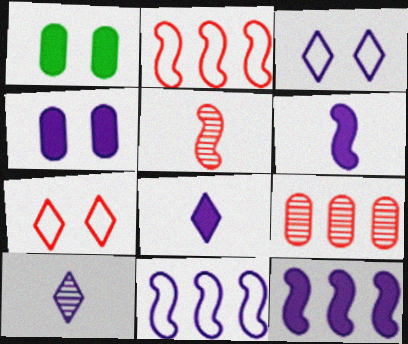[[1, 2, 10], 
[4, 8, 12], 
[4, 10, 11]]